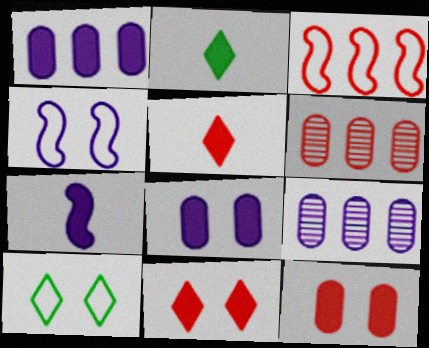[[2, 4, 6], 
[6, 7, 10]]